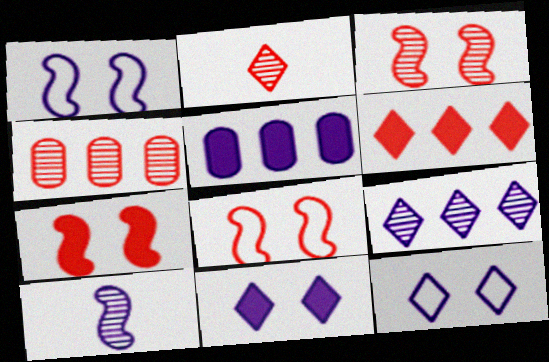[[2, 3, 4], 
[3, 7, 8], 
[5, 10, 12]]